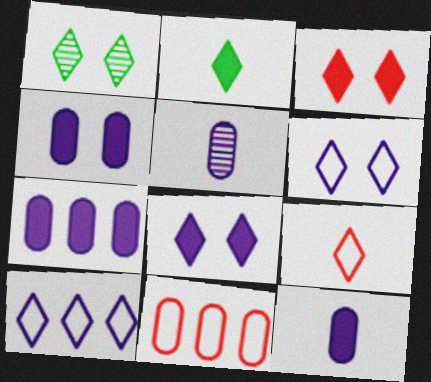[[1, 3, 6], 
[4, 7, 12]]